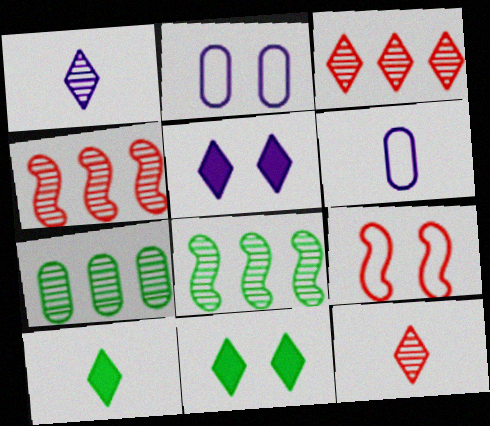[[2, 4, 10], 
[4, 6, 11]]